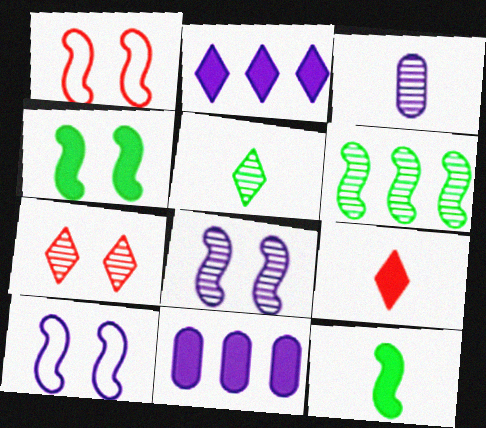[[1, 4, 8], 
[1, 5, 11], 
[2, 3, 10], 
[3, 6, 7], 
[4, 9, 11]]